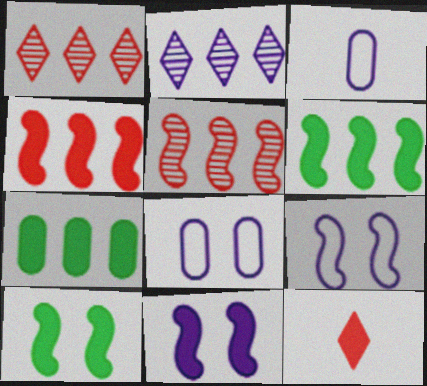[[1, 3, 10], 
[2, 3, 11], 
[7, 11, 12]]